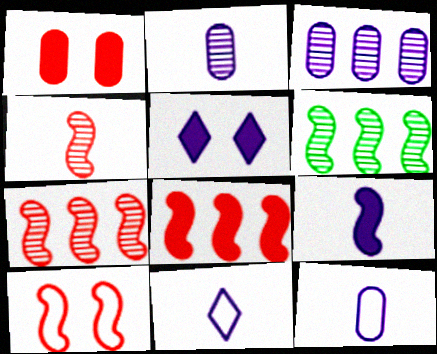[[1, 6, 11], 
[2, 9, 11], 
[4, 8, 10], 
[6, 9, 10]]